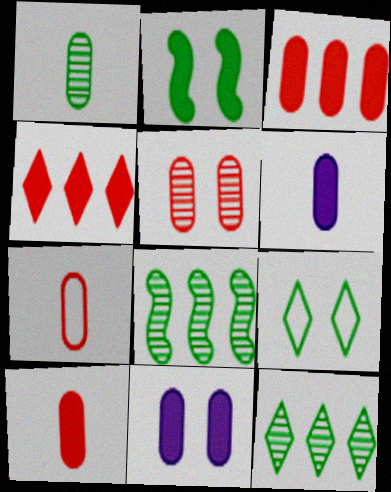[[1, 6, 7], 
[2, 4, 6], 
[3, 5, 7]]